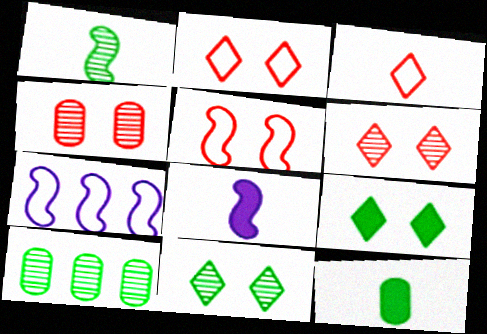[[1, 10, 11], 
[2, 8, 10], 
[6, 7, 12]]